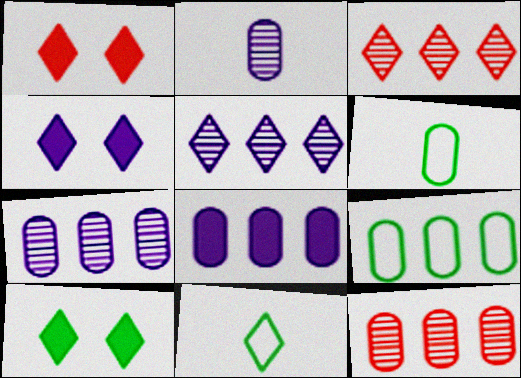[[1, 4, 10], 
[1, 5, 11], 
[3, 4, 11], 
[8, 9, 12]]